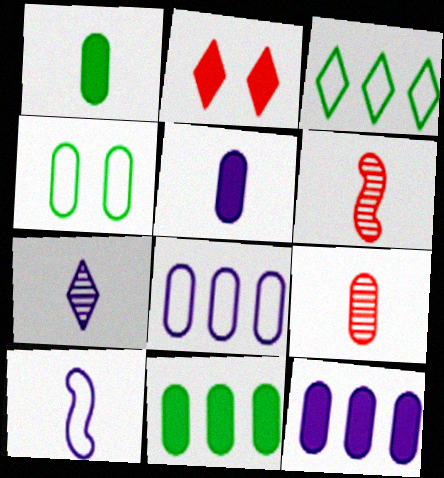[[2, 3, 7], 
[4, 9, 12], 
[5, 7, 10]]